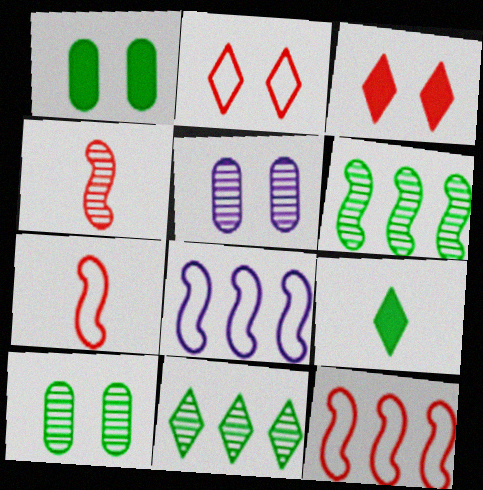[[4, 5, 11], 
[5, 9, 12]]